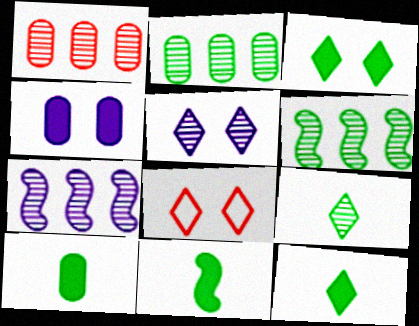[[3, 5, 8], 
[7, 8, 10], 
[10, 11, 12]]